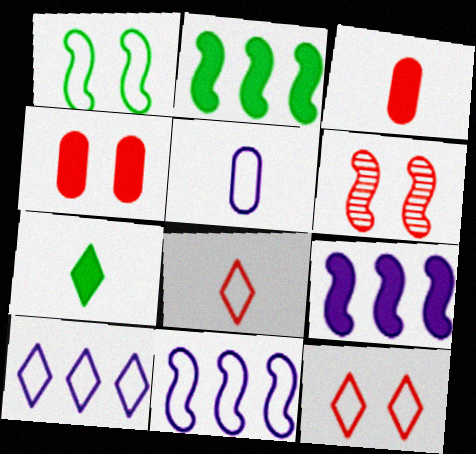[[4, 6, 12], 
[4, 7, 9]]